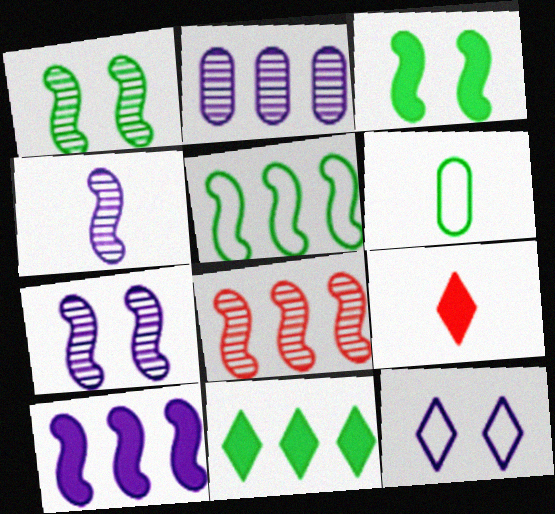[[1, 4, 8], 
[1, 6, 11], 
[4, 6, 9], 
[5, 8, 10]]